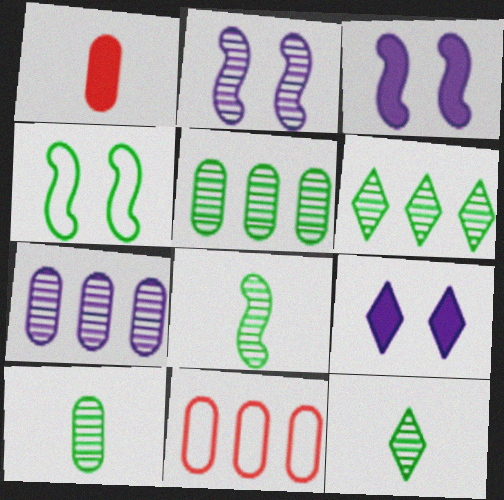[[3, 11, 12], 
[8, 9, 11], 
[8, 10, 12]]